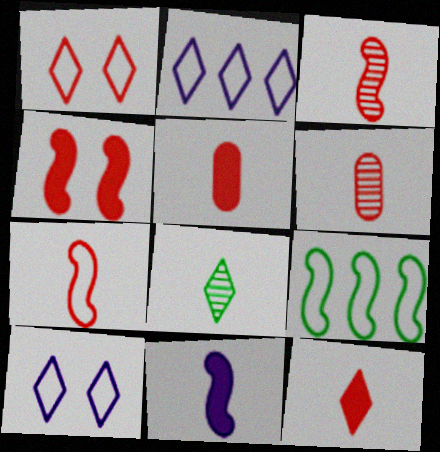[[6, 7, 12]]